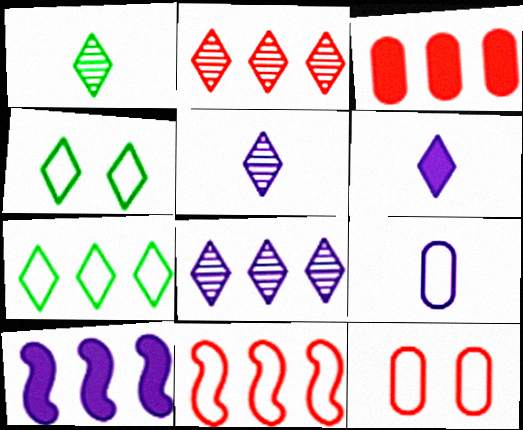[[1, 10, 12], 
[2, 3, 11], 
[2, 4, 6], 
[4, 9, 11]]